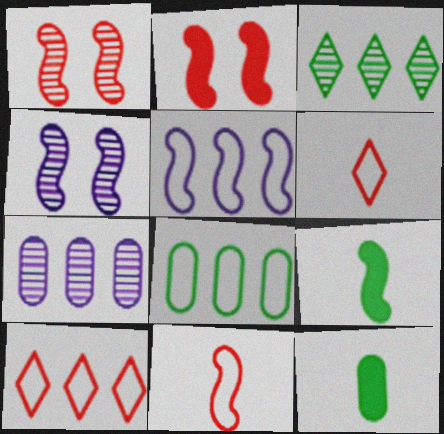[[1, 5, 9], 
[4, 10, 12], 
[5, 8, 10]]